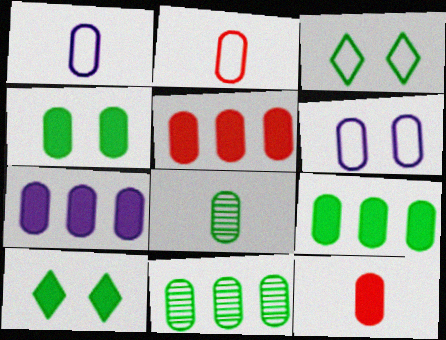[[1, 8, 12], 
[4, 7, 12], 
[5, 6, 8], 
[5, 7, 9], 
[6, 11, 12]]